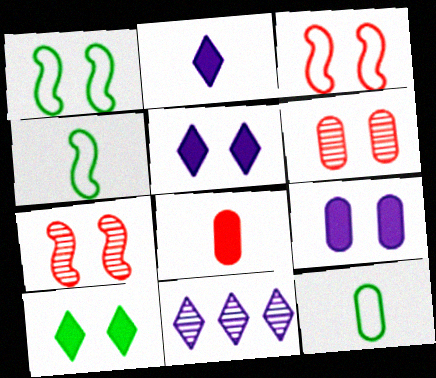[[1, 5, 6], 
[1, 8, 11]]